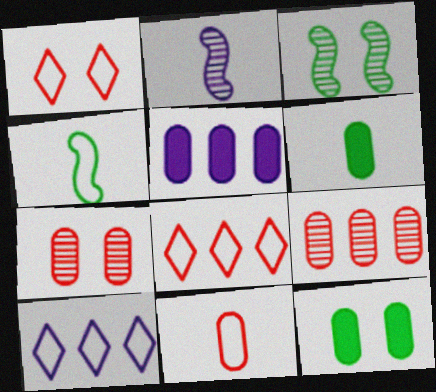[[2, 8, 12]]